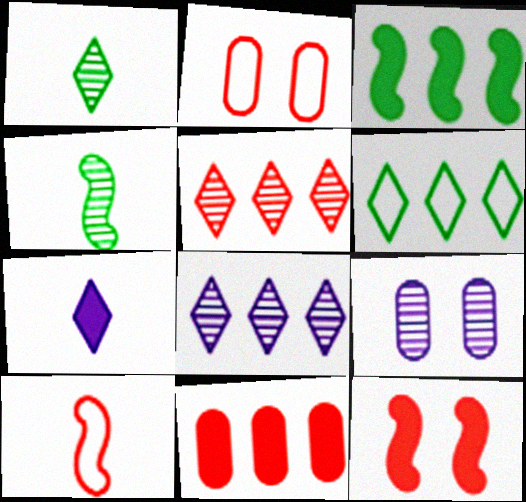[[4, 5, 9]]